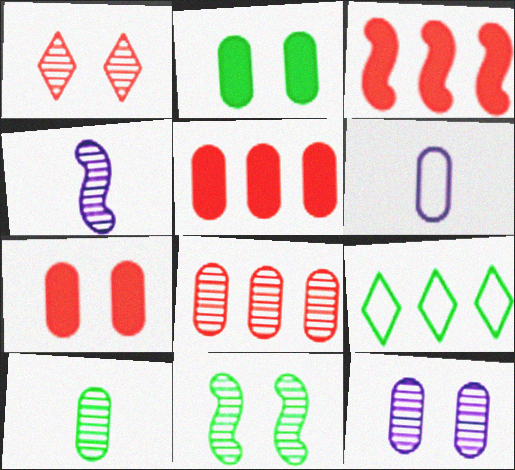[[1, 11, 12], 
[2, 6, 8], 
[4, 7, 9], 
[8, 10, 12]]